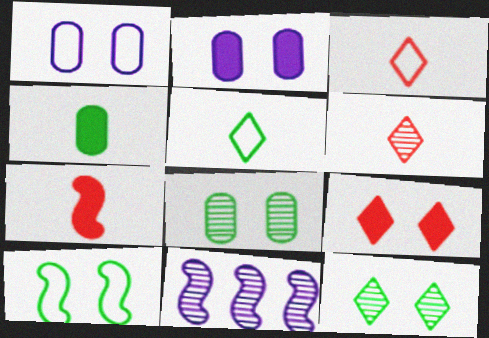[[6, 8, 11], 
[7, 10, 11]]